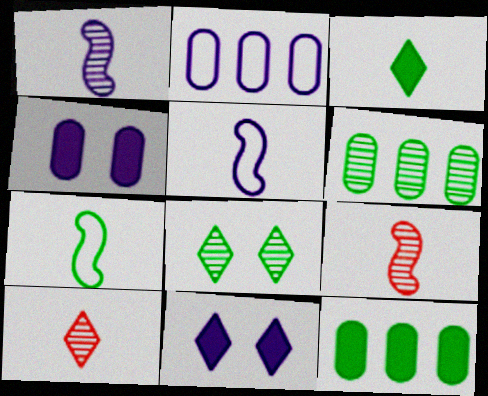[[1, 2, 11], 
[7, 8, 12]]